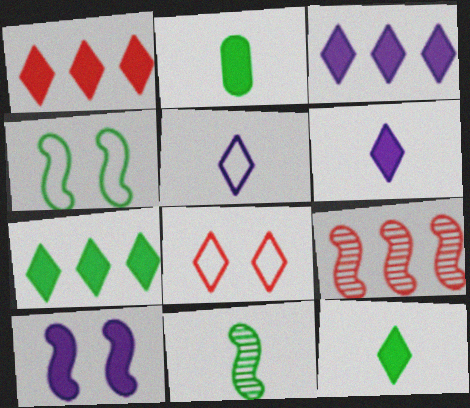[[1, 2, 10], 
[1, 3, 7]]